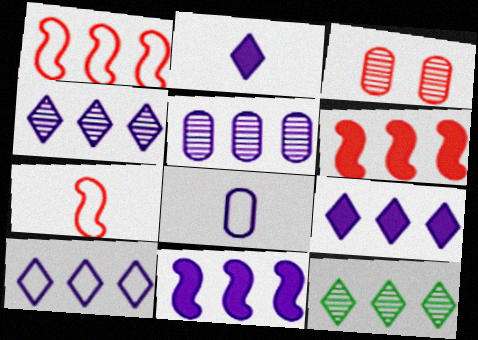[[4, 9, 10], 
[5, 10, 11]]